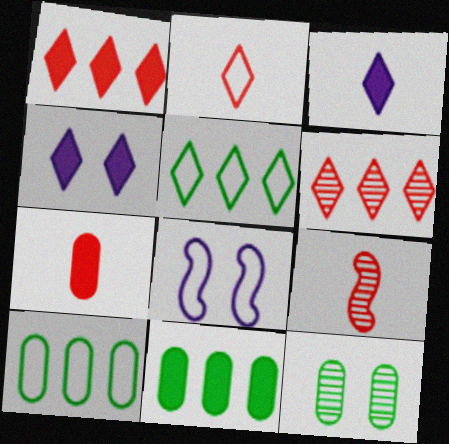[[2, 7, 9], 
[2, 8, 10], 
[4, 9, 10]]